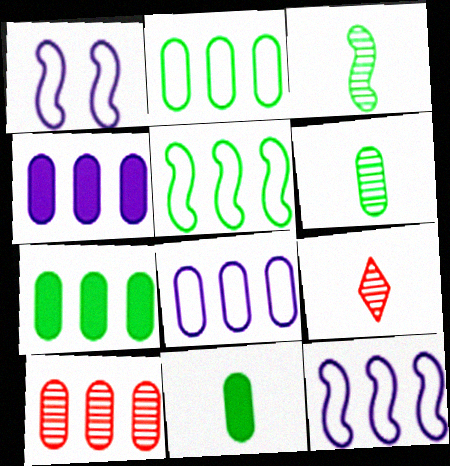[[1, 7, 9], 
[2, 4, 10], 
[7, 8, 10]]